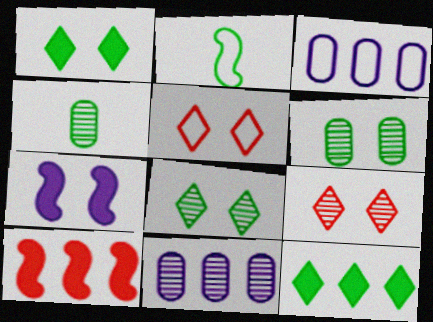[[2, 3, 5], 
[2, 6, 12], 
[5, 6, 7]]